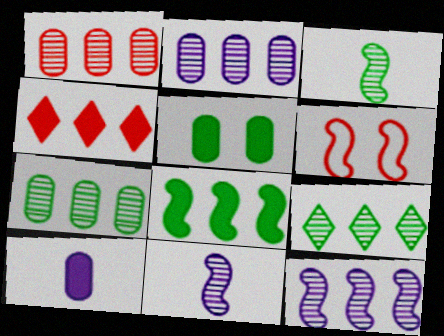[[1, 2, 7], 
[1, 9, 12], 
[6, 8, 11], 
[6, 9, 10]]